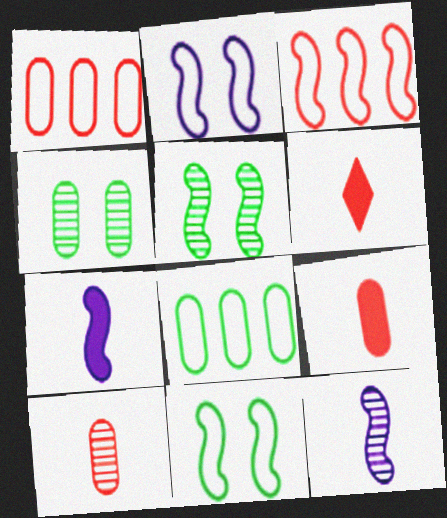[[3, 5, 7]]